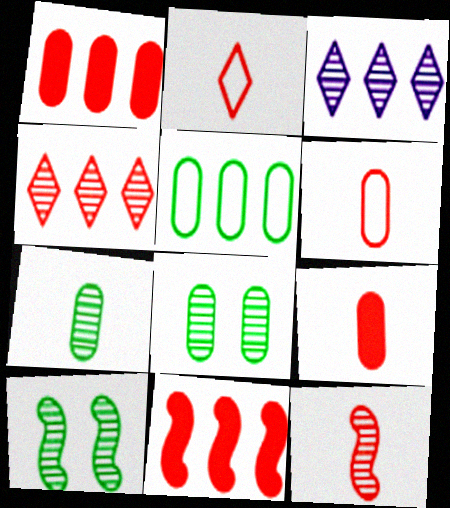[[2, 9, 12], 
[3, 5, 11], 
[3, 8, 12]]